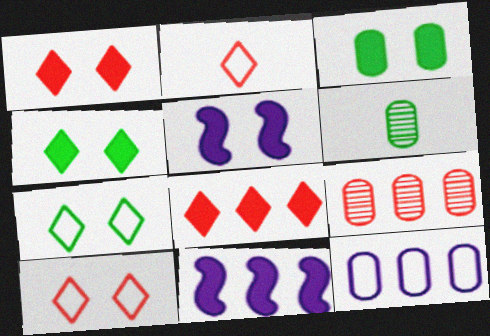[[1, 3, 5], 
[6, 10, 11]]